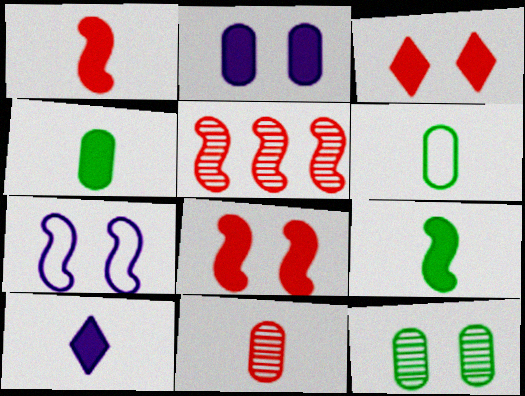[[1, 4, 10], 
[3, 7, 12], 
[5, 7, 9]]